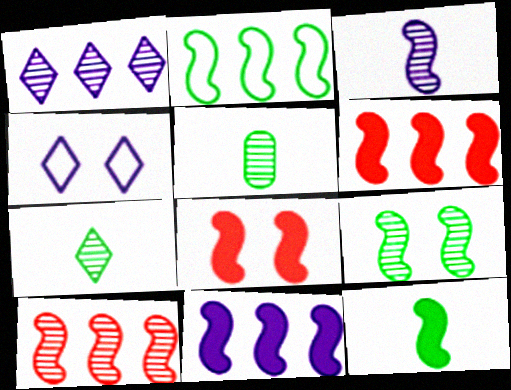[[2, 3, 8], 
[2, 9, 12], 
[2, 10, 11], 
[3, 9, 10], 
[4, 5, 6], 
[8, 11, 12]]